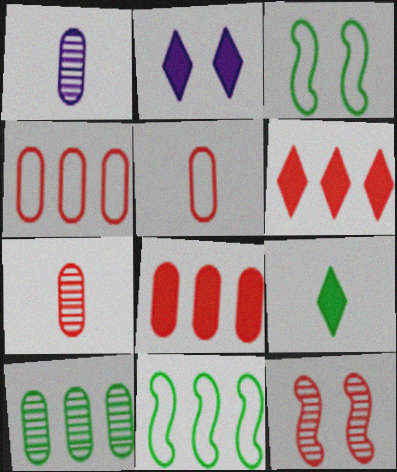[[1, 3, 6], 
[2, 6, 9], 
[2, 7, 11], 
[3, 9, 10], 
[5, 6, 12]]